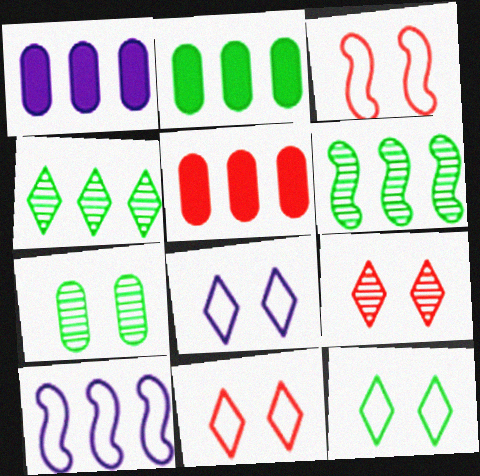[[1, 2, 5], 
[4, 5, 10], 
[8, 11, 12]]